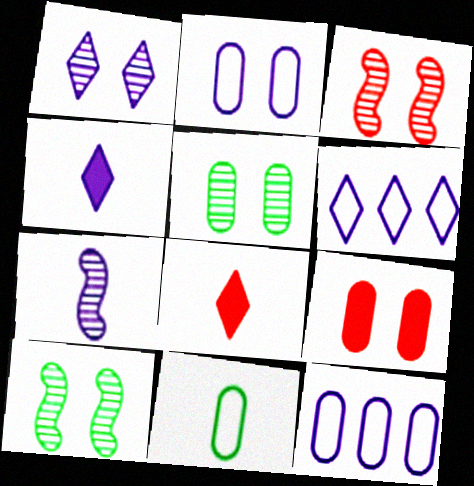[[1, 3, 5], 
[1, 4, 6], 
[2, 5, 9], 
[7, 8, 11], 
[8, 10, 12]]